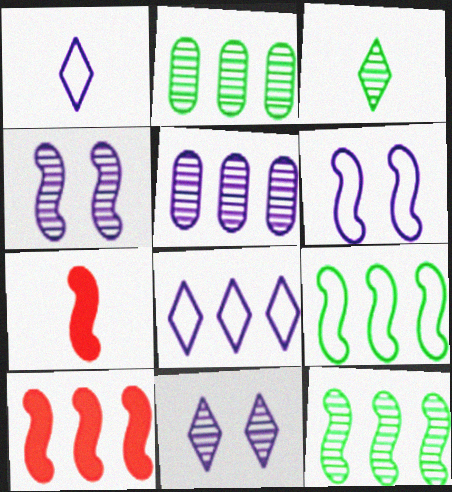[[2, 8, 10], 
[4, 7, 9], 
[6, 7, 12]]